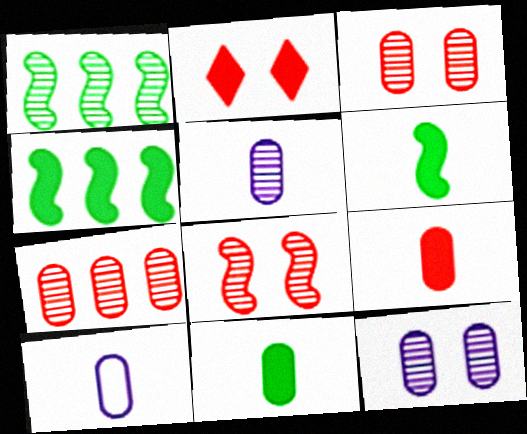[[1, 2, 10]]